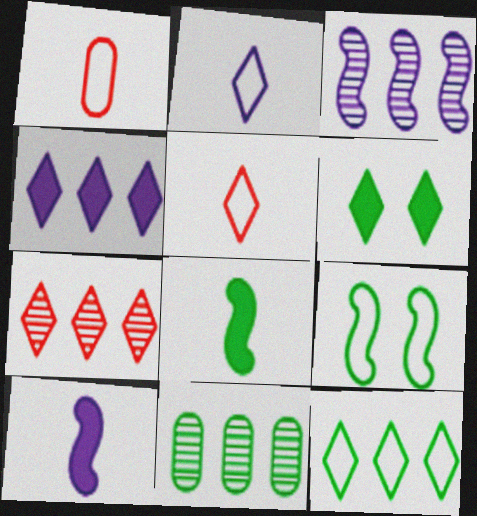[[1, 3, 6], 
[2, 6, 7], 
[3, 7, 11], 
[4, 7, 12]]